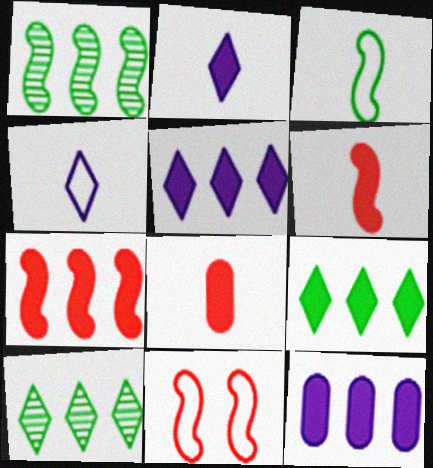[[7, 9, 12]]